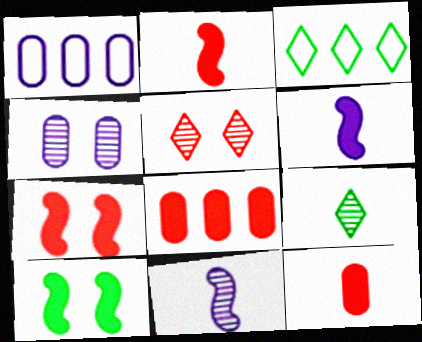[[1, 7, 9], 
[2, 3, 4]]